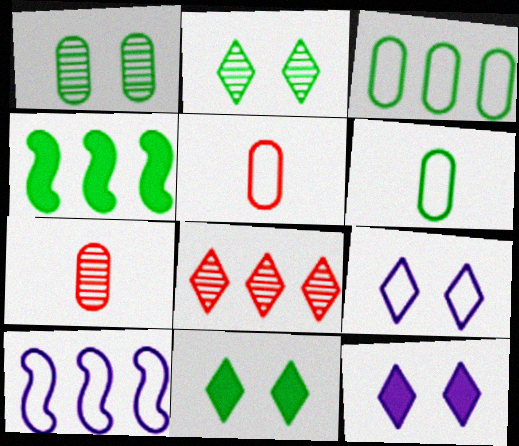[[2, 4, 6], 
[4, 7, 9], 
[7, 10, 11]]